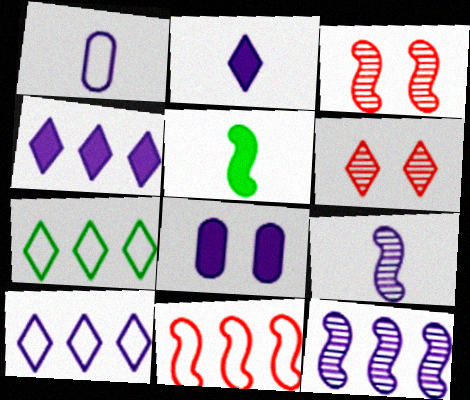[[1, 2, 9], 
[2, 6, 7], 
[8, 9, 10]]